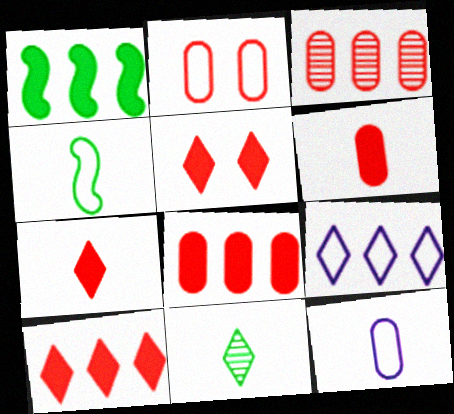[[1, 3, 9], 
[2, 3, 6], 
[2, 4, 9], 
[5, 7, 10], 
[5, 9, 11]]